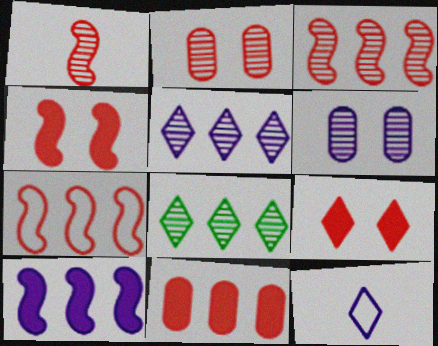[[1, 4, 7], 
[1, 6, 8], 
[6, 10, 12], 
[8, 9, 12]]